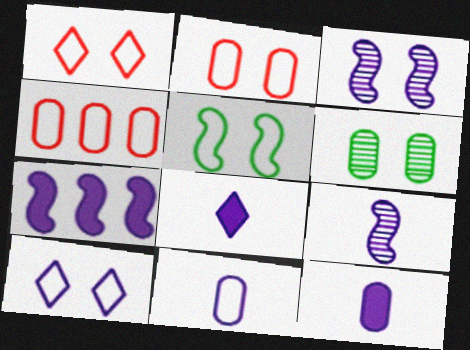[[2, 5, 10], 
[4, 6, 12], 
[8, 9, 11]]